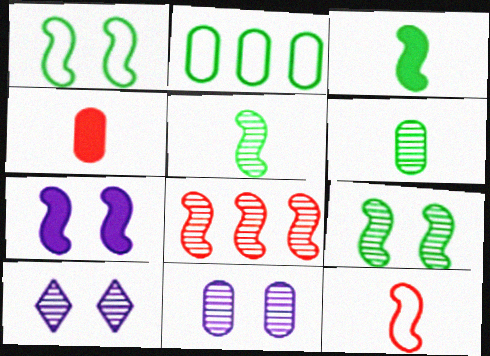[[2, 4, 11], 
[6, 8, 10]]